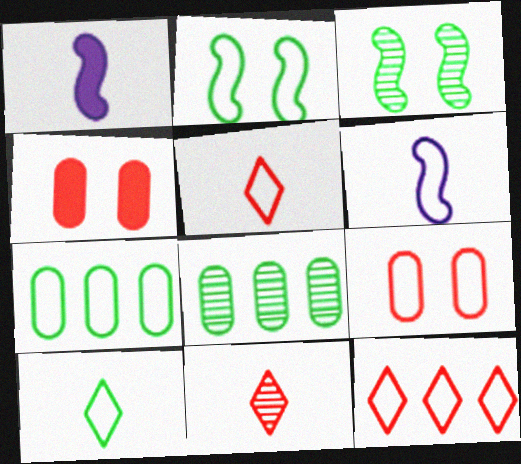[[2, 7, 10]]